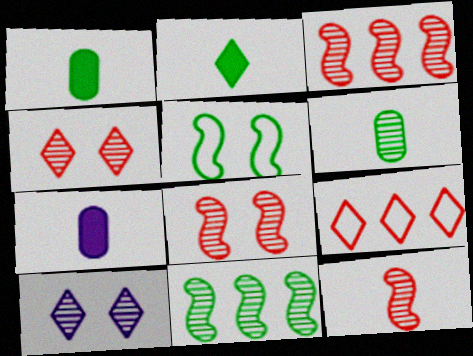[[2, 9, 10], 
[3, 6, 10], 
[3, 8, 12]]